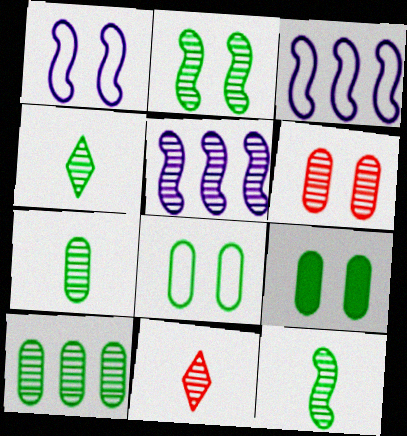[[2, 4, 10], 
[3, 9, 11], 
[4, 5, 6], 
[4, 7, 12]]